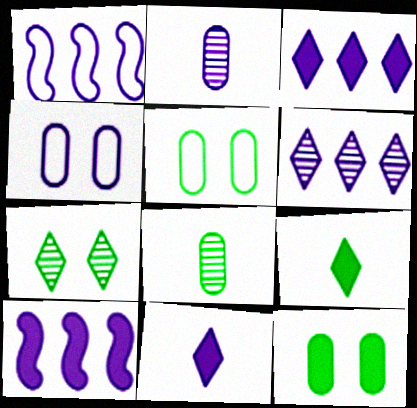[]